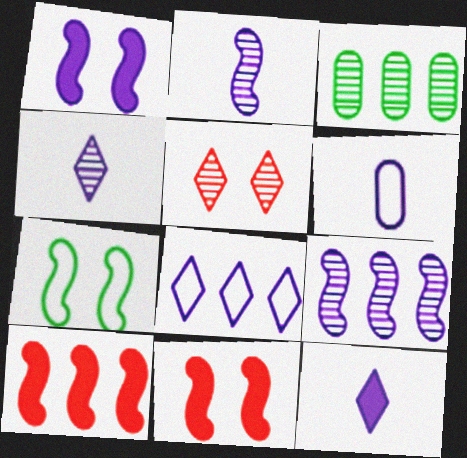[[2, 3, 5], 
[2, 6, 12], 
[2, 7, 10], 
[3, 8, 10]]